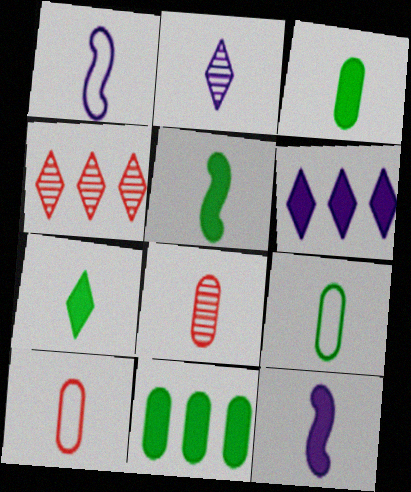[[1, 7, 8], 
[2, 5, 10], 
[3, 5, 7]]